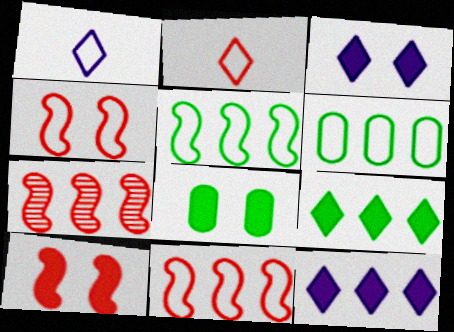[[1, 4, 6], 
[1, 7, 8], 
[3, 8, 10], 
[6, 7, 12]]